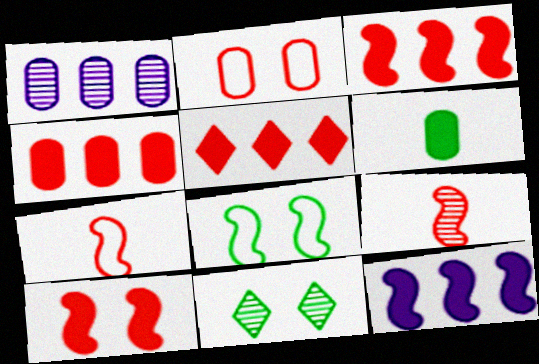[[1, 2, 6], 
[1, 9, 11], 
[2, 5, 9], 
[3, 4, 5], 
[8, 9, 12]]